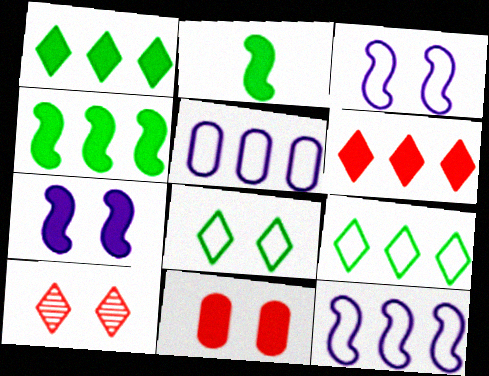[[2, 5, 10]]